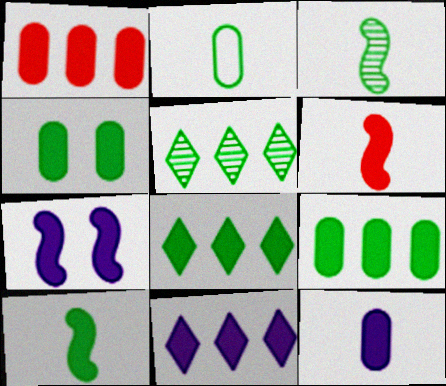[[1, 4, 12], 
[4, 6, 11], 
[4, 8, 10], 
[7, 11, 12]]